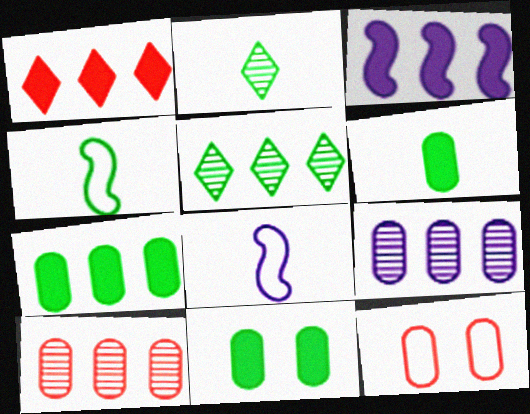[[1, 3, 7], 
[2, 3, 12], 
[2, 4, 6], 
[4, 5, 11], 
[6, 7, 11], 
[6, 9, 12]]